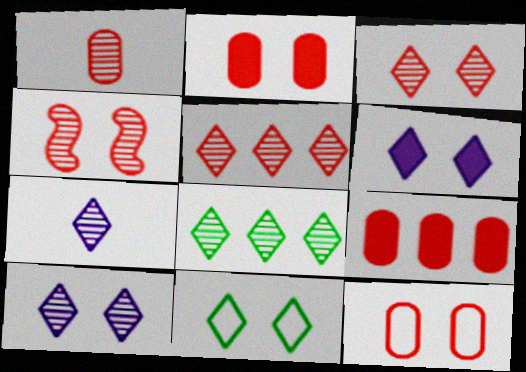[[1, 4, 5], 
[1, 9, 12], 
[3, 6, 11], 
[3, 7, 8]]